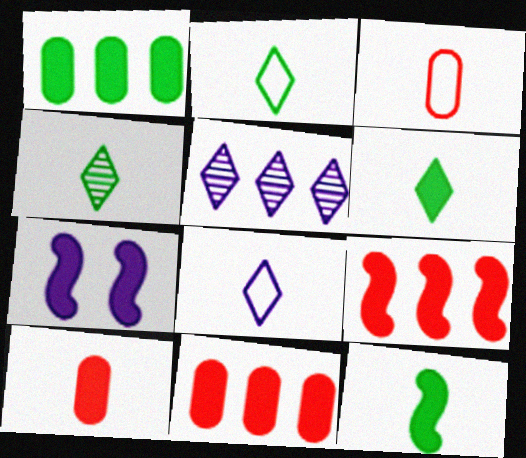[[2, 4, 6], 
[6, 7, 11], 
[7, 9, 12]]